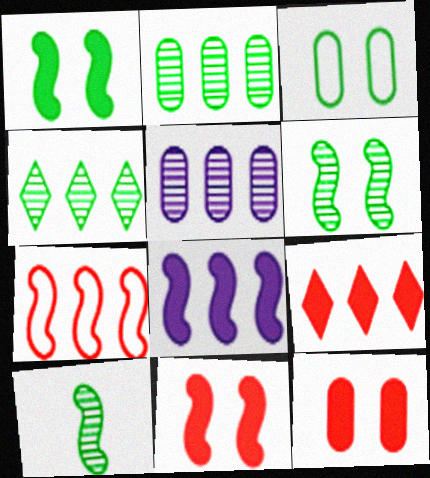[]